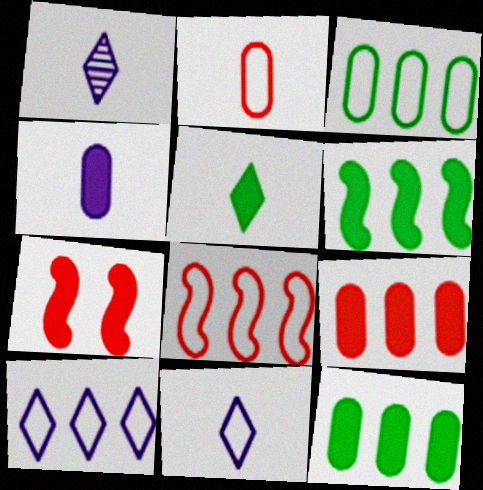[[1, 3, 7], 
[3, 8, 10]]